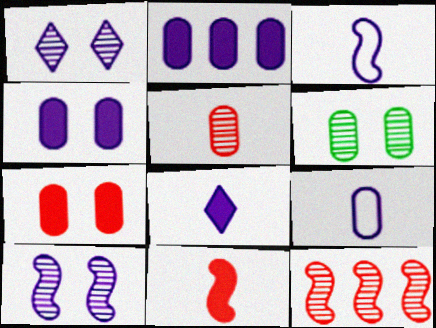[[1, 2, 3]]